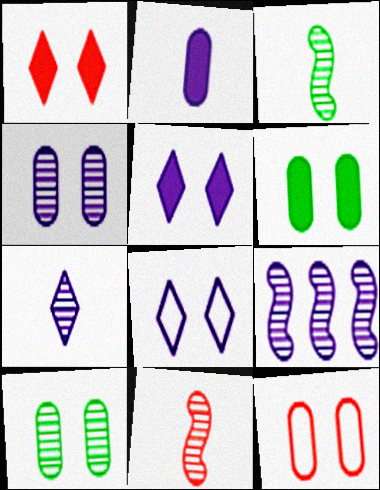[[2, 8, 9], 
[4, 6, 12], 
[4, 7, 9]]